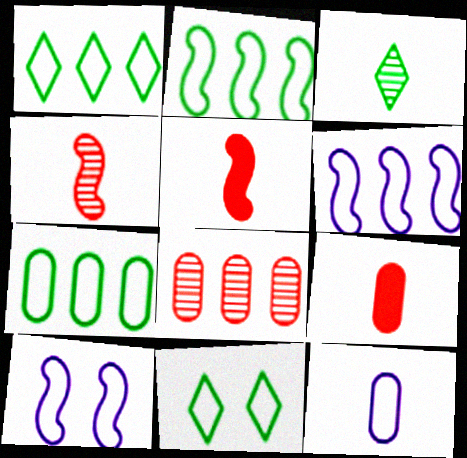[[1, 2, 7], 
[3, 5, 12]]